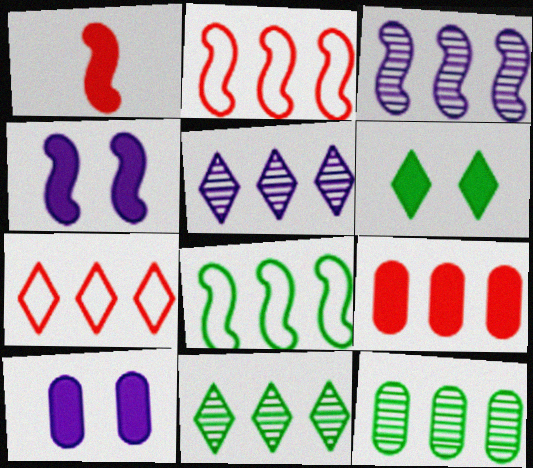[[5, 8, 9]]